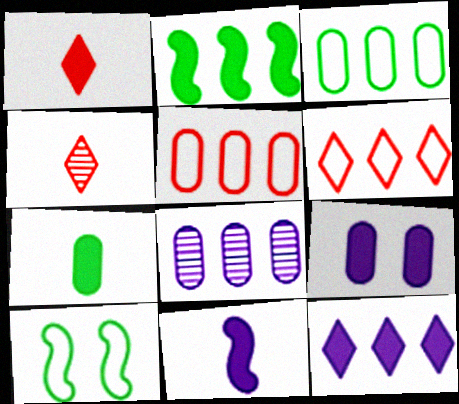[[1, 2, 9], 
[1, 7, 11], 
[1, 8, 10], 
[2, 6, 8], 
[9, 11, 12]]